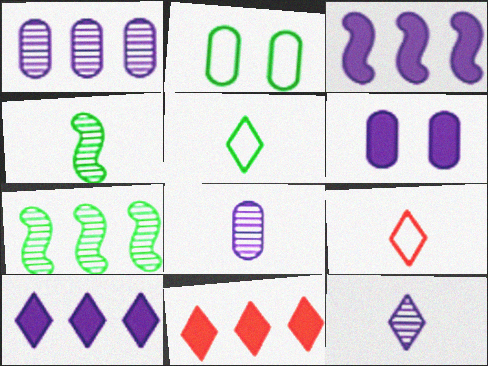[[6, 7, 9]]